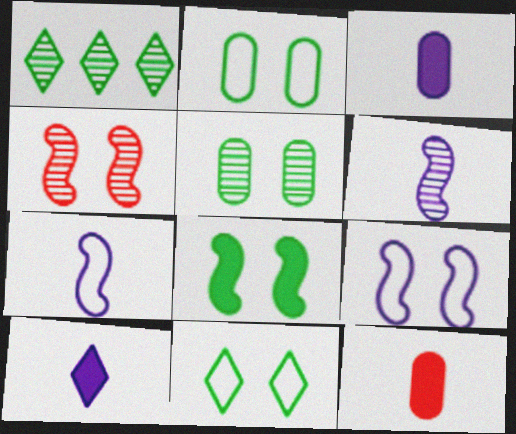[[1, 9, 12], 
[4, 8, 9], 
[5, 8, 11]]